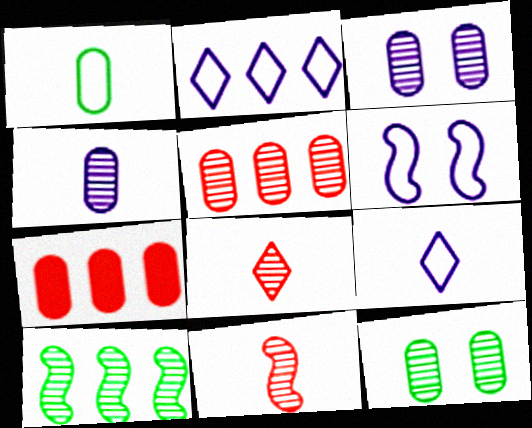[[1, 3, 7], 
[2, 7, 10], 
[3, 8, 10], 
[4, 5, 12]]